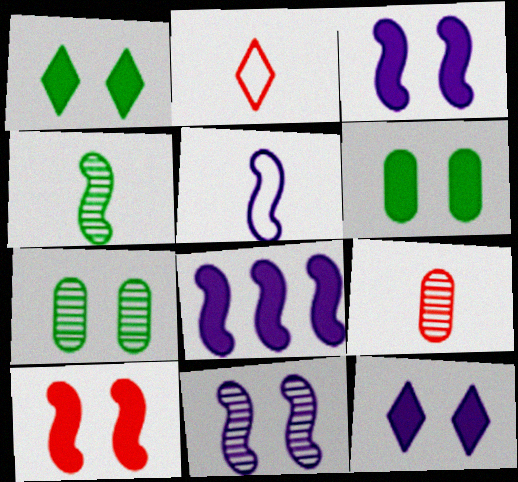[[2, 7, 8], 
[5, 8, 11], 
[6, 10, 12]]